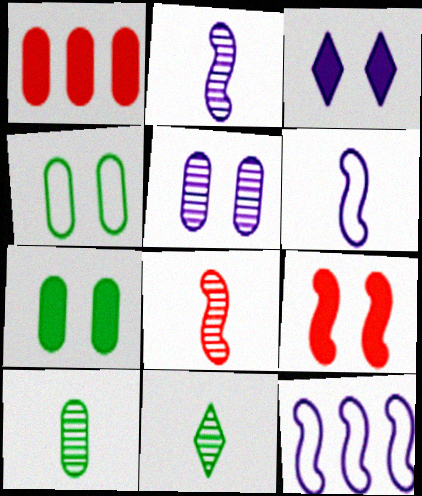[[3, 7, 9]]